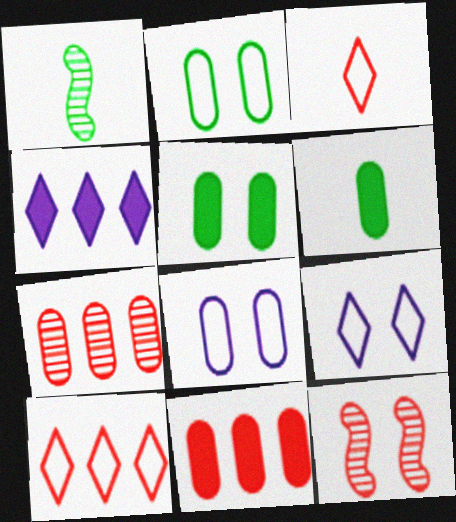[[1, 9, 11], 
[3, 11, 12], 
[5, 9, 12], 
[6, 7, 8]]